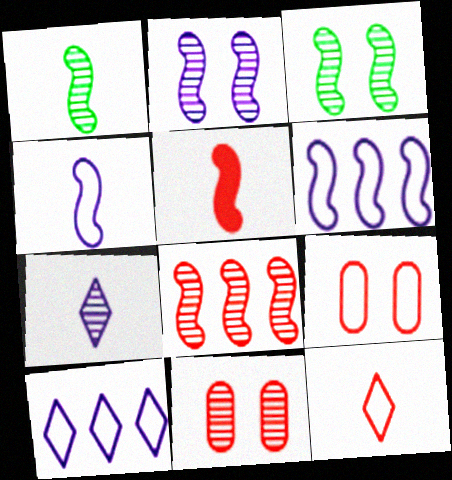[[1, 2, 8], 
[1, 4, 5], 
[3, 5, 6]]